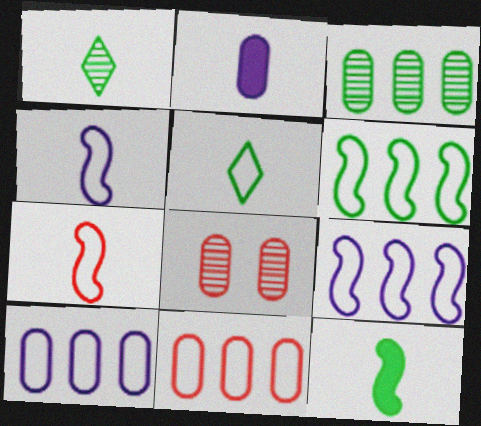[[1, 2, 7]]